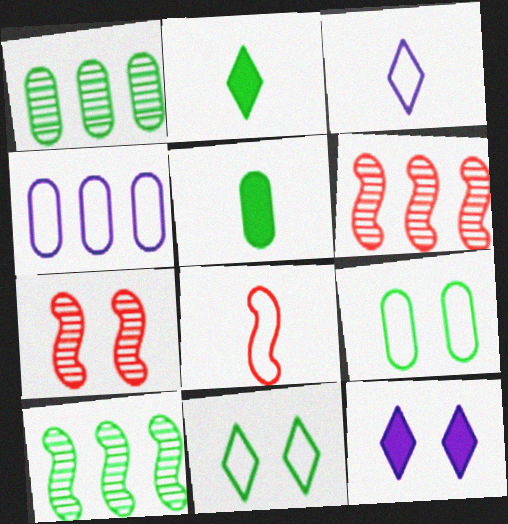[[1, 5, 9], 
[1, 8, 12], 
[2, 4, 7], 
[2, 9, 10], 
[4, 8, 11], 
[5, 10, 11], 
[7, 9, 12]]